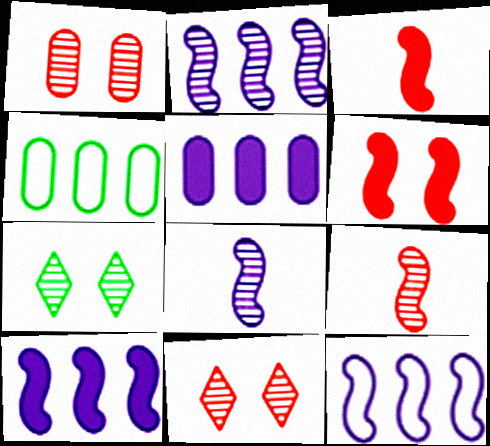[[2, 10, 12]]